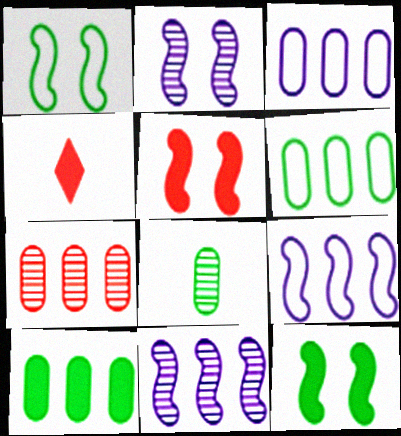[[1, 2, 5], 
[2, 4, 6], 
[3, 7, 10]]